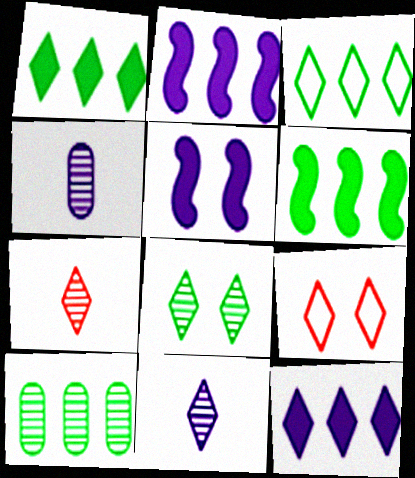[[1, 9, 11], 
[3, 6, 10], 
[4, 6, 9]]